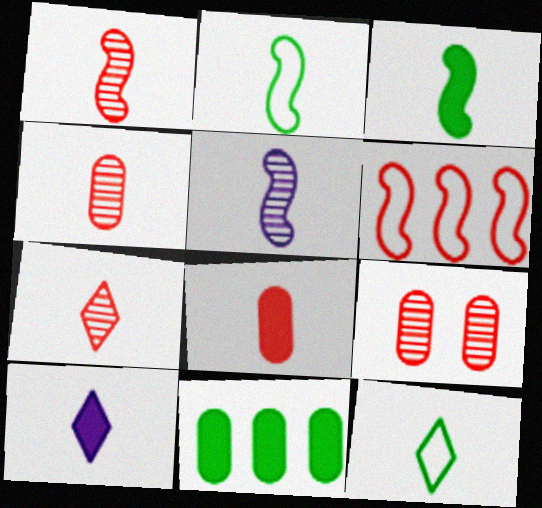[[1, 4, 7], 
[2, 4, 10], 
[3, 8, 10], 
[5, 8, 12], 
[7, 10, 12]]